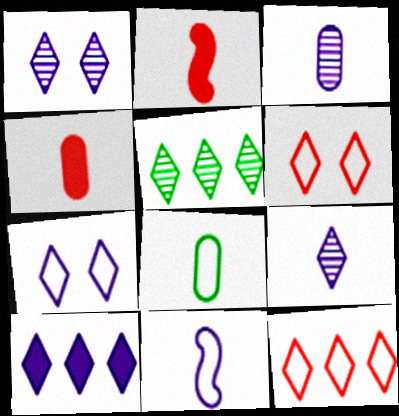[[2, 8, 9], 
[3, 4, 8], 
[5, 10, 12], 
[7, 9, 10]]